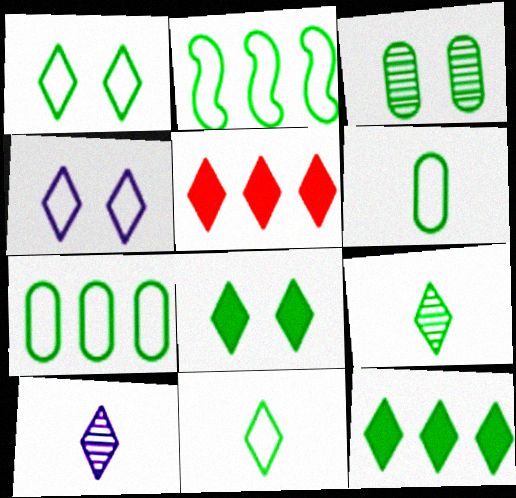[[1, 2, 6], 
[1, 5, 10], 
[1, 9, 12], 
[4, 5, 9]]